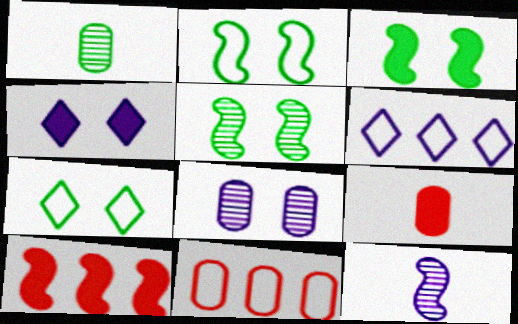[[2, 3, 5], 
[2, 10, 12], 
[5, 6, 9]]